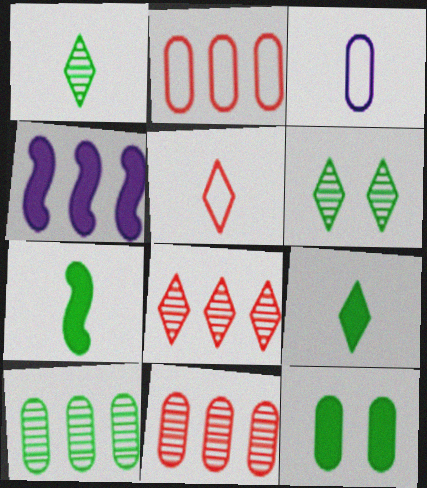[[3, 11, 12]]